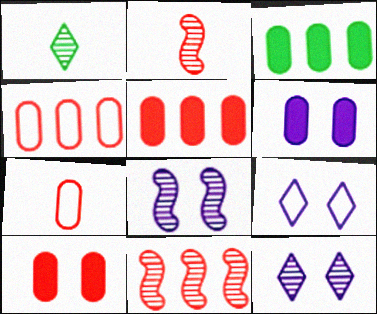[[2, 3, 9], 
[6, 8, 9]]